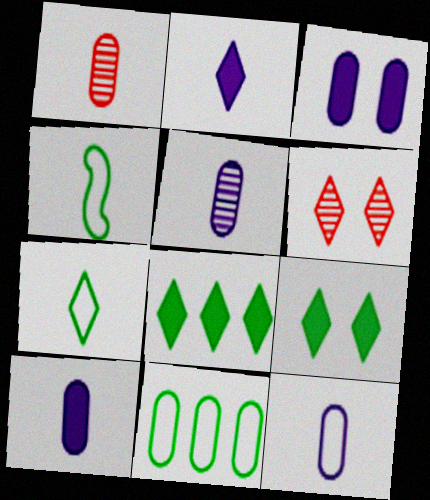[[1, 2, 4], 
[1, 3, 11], 
[5, 10, 12]]